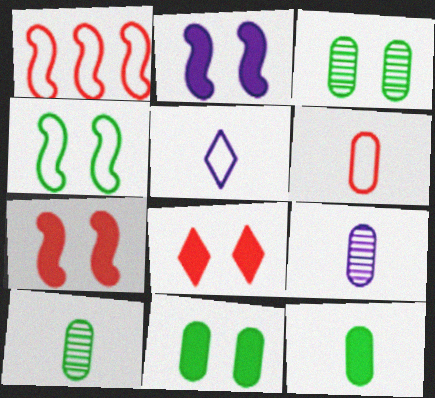[[2, 8, 11], 
[6, 9, 12]]